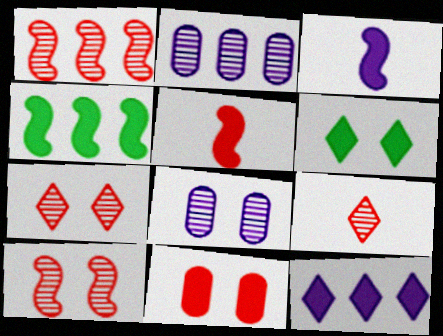[]